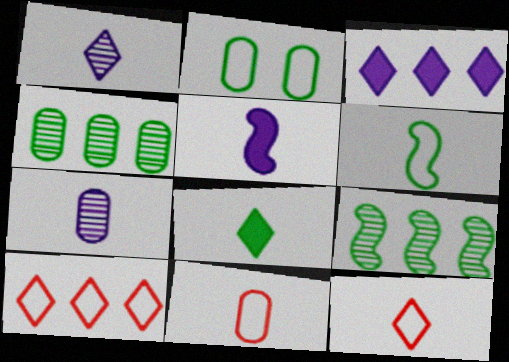[[1, 8, 12], 
[2, 8, 9]]